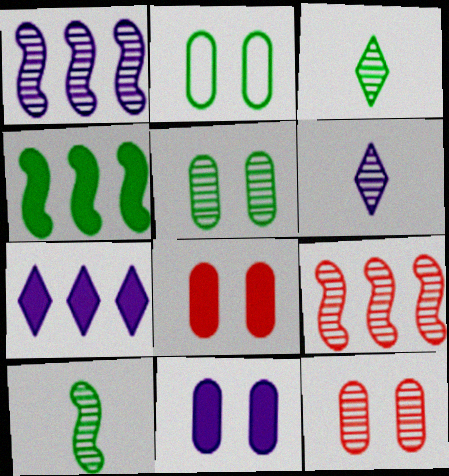[[1, 3, 12], 
[2, 3, 4], 
[2, 11, 12], 
[5, 6, 9]]